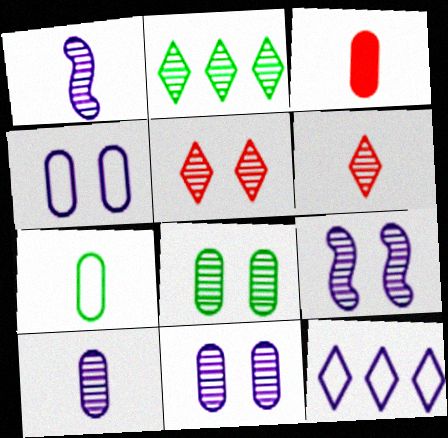[[3, 7, 10], 
[5, 8, 9]]